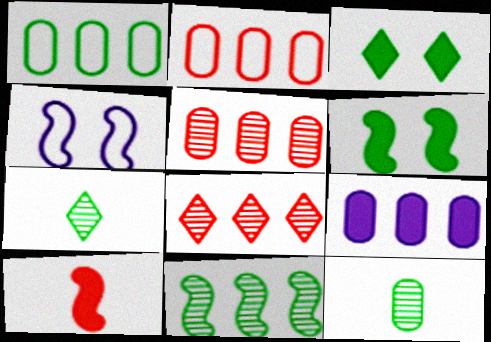[[1, 5, 9], 
[1, 6, 7], 
[3, 9, 10], 
[4, 10, 11]]